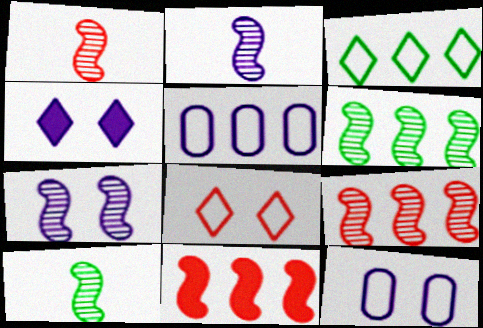[[1, 2, 10], 
[1, 6, 7], 
[2, 4, 5], 
[4, 7, 12], 
[7, 9, 10]]